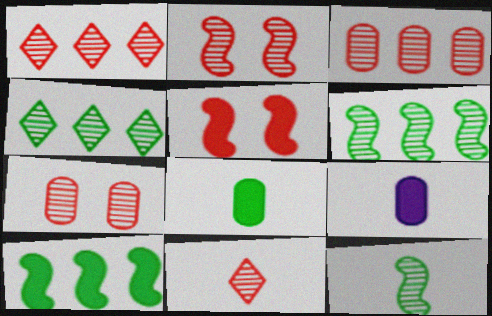[[2, 3, 11]]